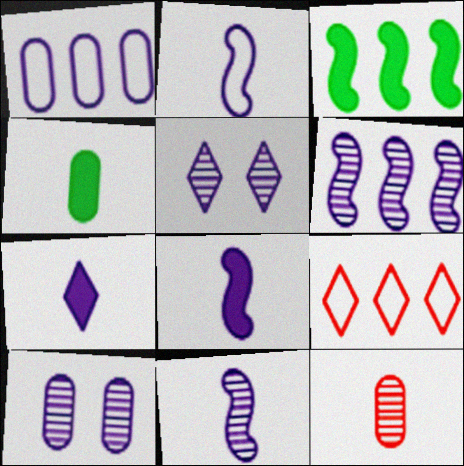[[1, 5, 8], 
[2, 8, 11]]